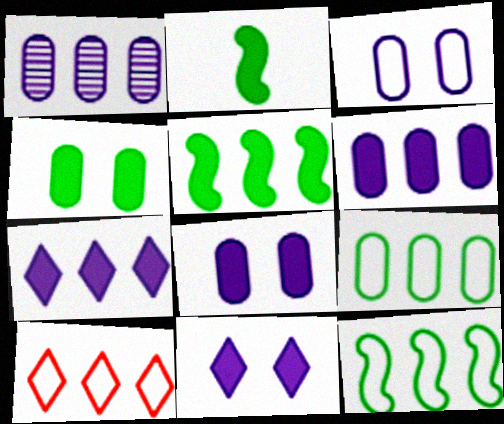[[1, 5, 10]]